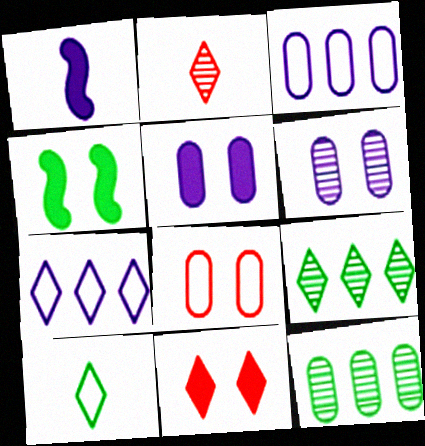[[1, 6, 7], 
[1, 8, 9], 
[2, 3, 4], 
[4, 5, 11], 
[4, 10, 12]]